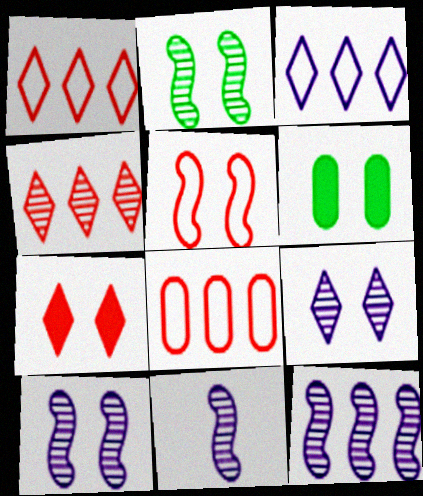[[1, 6, 11], 
[5, 6, 9], 
[10, 11, 12]]